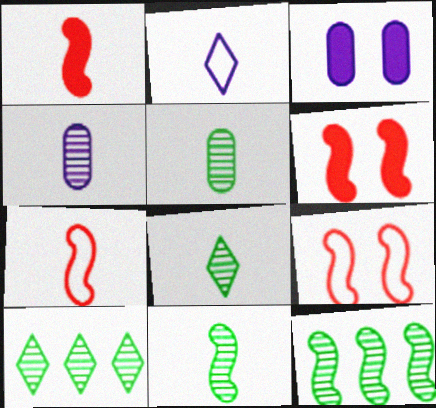[[1, 2, 5], 
[3, 7, 10], 
[5, 8, 11]]